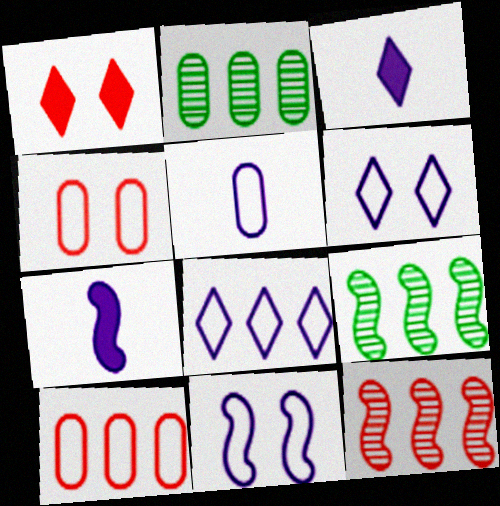[[1, 5, 9], 
[3, 4, 9], 
[5, 8, 11]]